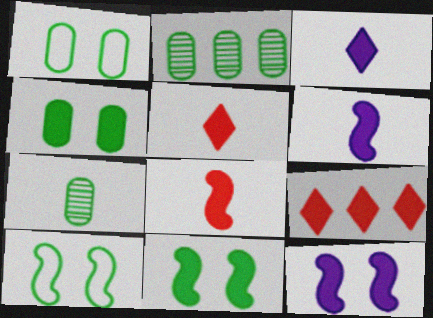[[4, 6, 9]]